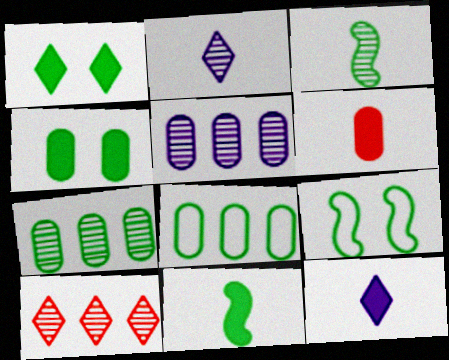[[1, 3, 8], 
[6, 11, 12]]